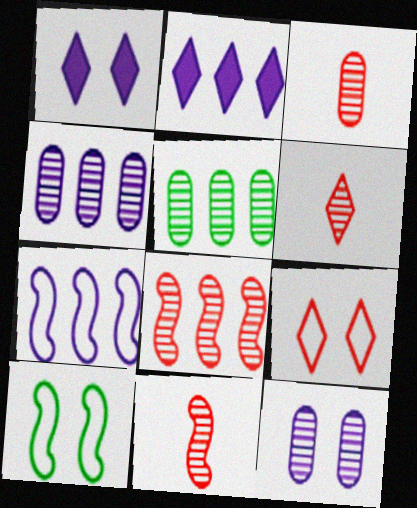[[2, 3, 10], 
[2, 4, 7], 
[3, 5, 12], 
[3, 6, 11]]